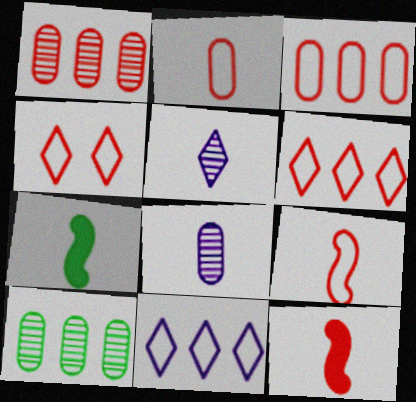[[1, 4, 12], 
[2, 5, 7], 
[3, 4, 9]]